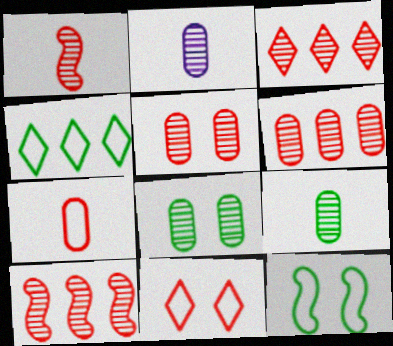[[1, 3, 5], 
[2, 6, 8], 
[3, 6, 10]]